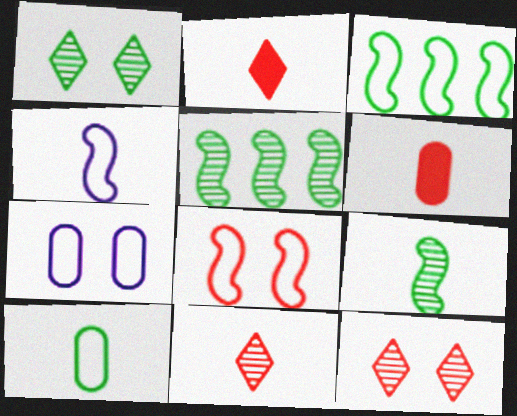[[2, 5, 7], 
[3, 4, 8]]